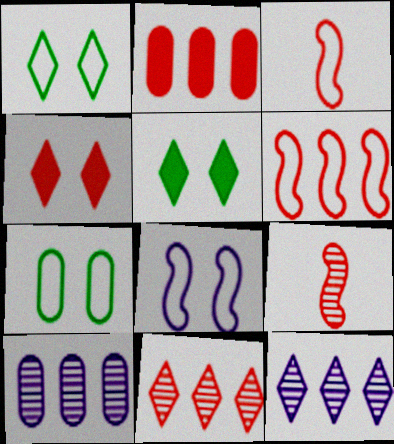[[2, 6, 11], 
[3, 5, 10]]